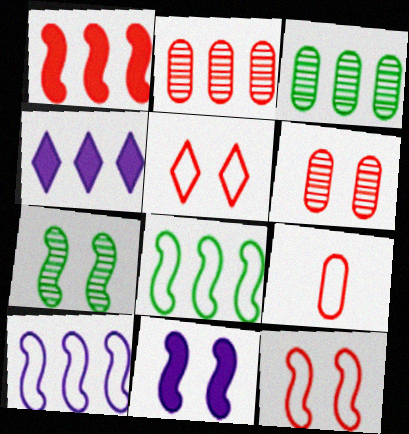[[2, 4, 8], 
[4, 7, 9], 
[7, 11, 12]]